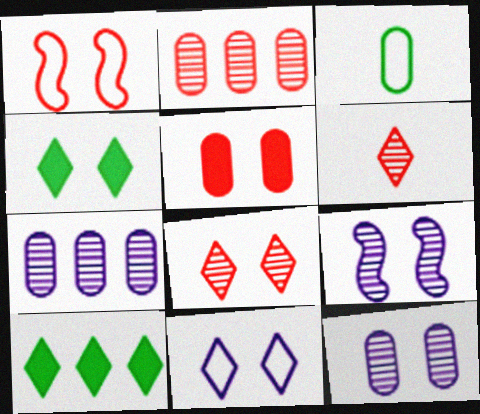[[1, 4, 12], 
[1, 5, 8], 
[3, 5, 7], 
[4, 8, 11], 
[6, 10, 11]]